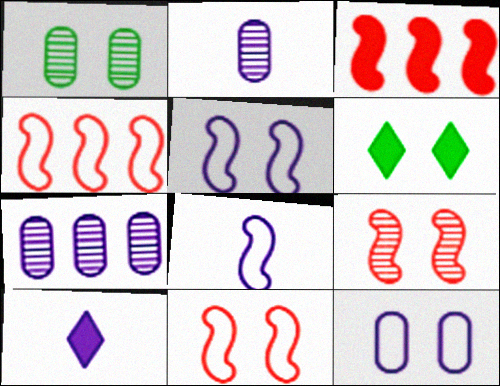[[1, 4, 10], 
[2, 4, 6], 
[2, 8, 10], 
[5, 7, 10], 
[6, 9, 12]]